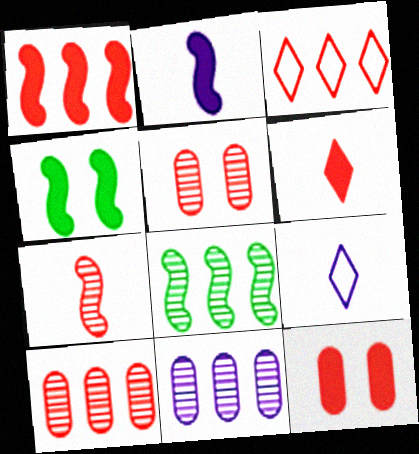[[1, 2, 4], 
[1, 3, 10], 
[1, 6, 12], 
[3, 7, 12], 
[4, 9, 10], 
[8, 9, 12]]